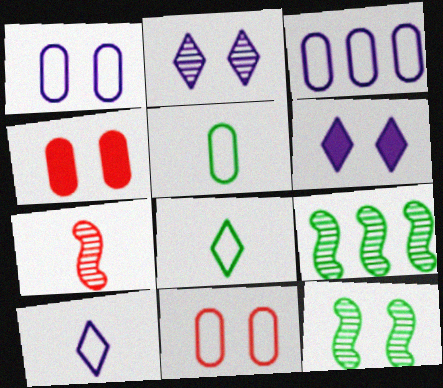[[3, 5, 11], 
[4, 9, 10], 
[6, 11, 12]]